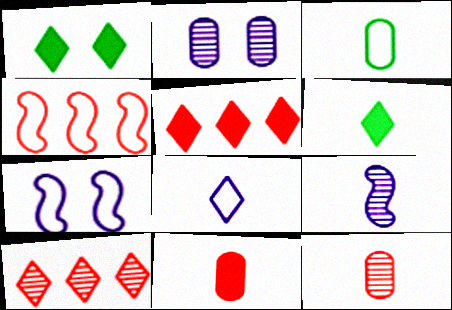[[1, 8, 10], 
[2, 4, 6]]